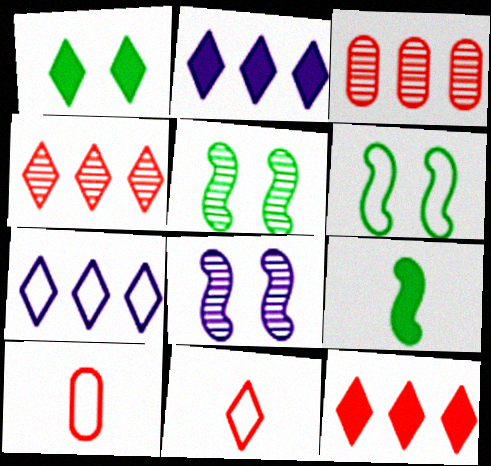[[2, 5, 10], 
[6, 7, 10]]